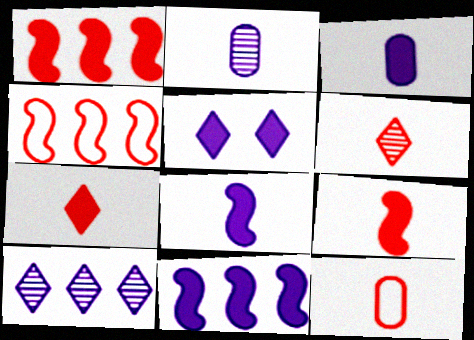[[3, 5, 11], 
[6, 9, 12]]